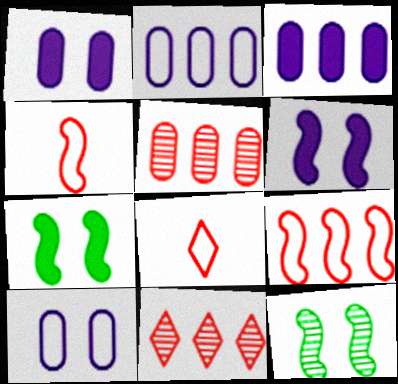[[3, 8, 12]]